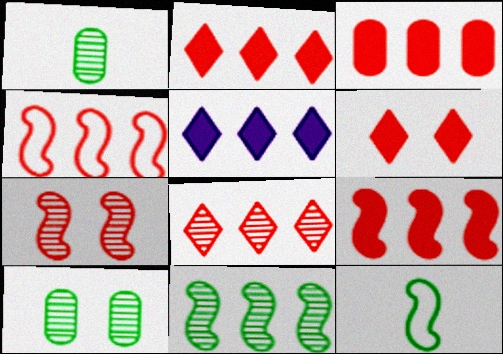[[2, 3, 9], 
[3, 4, 8]]